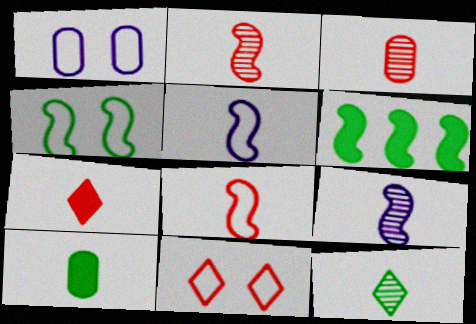[[1, 4, 11], 
[3, 7, 8], 
[3, 9, 12]]